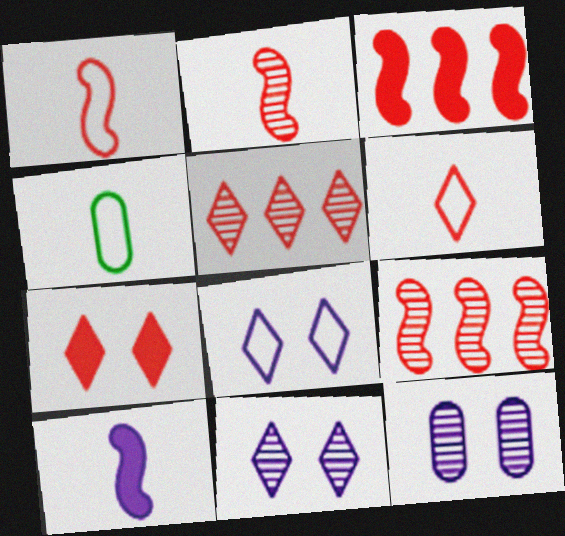[[3, 4, 11], 
[5, 6, 7]]